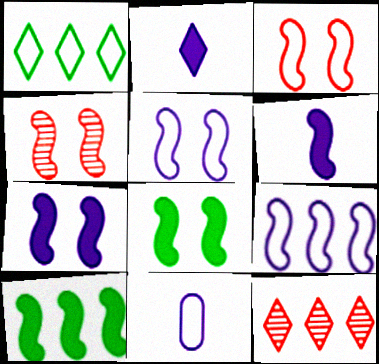[[1, 3, 11], 
[4, 5, 8], 
[8, 11, 12]]